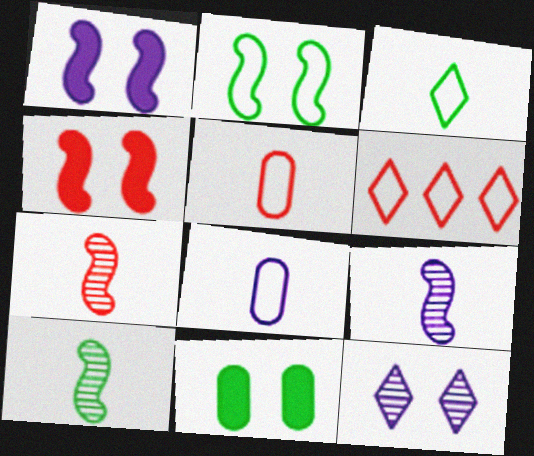[[2, 6, 8], 
[6, 9, 11], 
[7, 9, 10]]